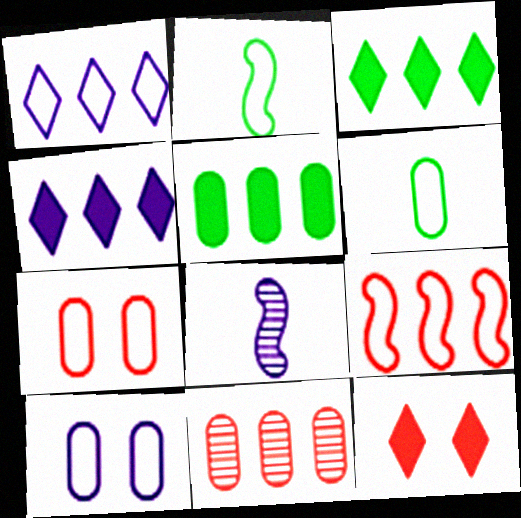[[1, 2, 7], 
[3, 7, 8], 
[4, 8, 10]]